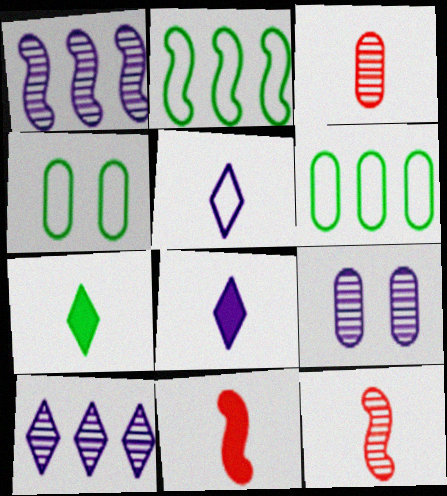[[4, 10, 11]]